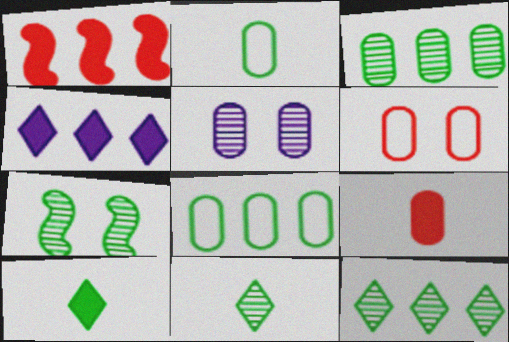[[3, 7, 11], 
[5, 8, 9], 
[7, 8, 10]]